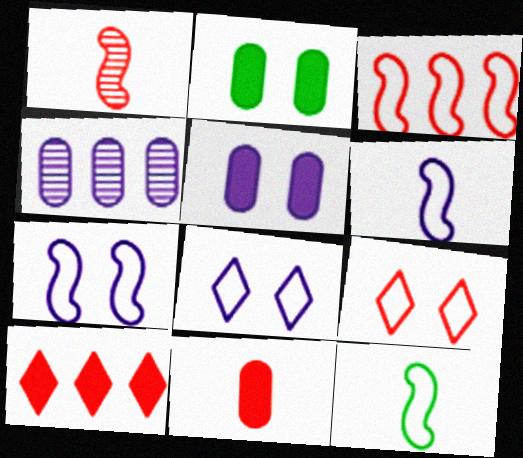[[3, 7, 12]]